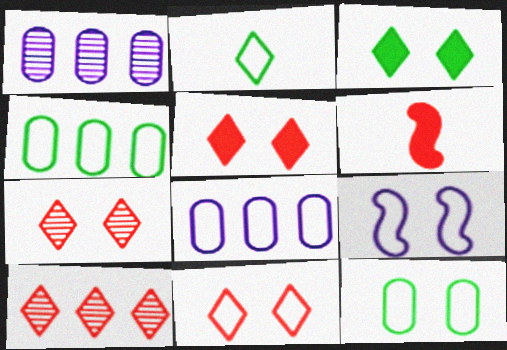[[5, 7, 11], 
[9, 11, 12]]